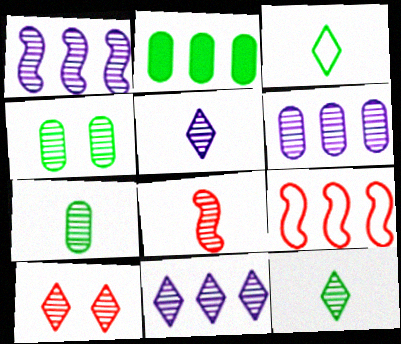[[1, 6, 11], 
[1, 7, 10], 
[2, 9, 11], 
[4, 8, 11], 
[5, 7, 8], 
[10, 11, 12]]